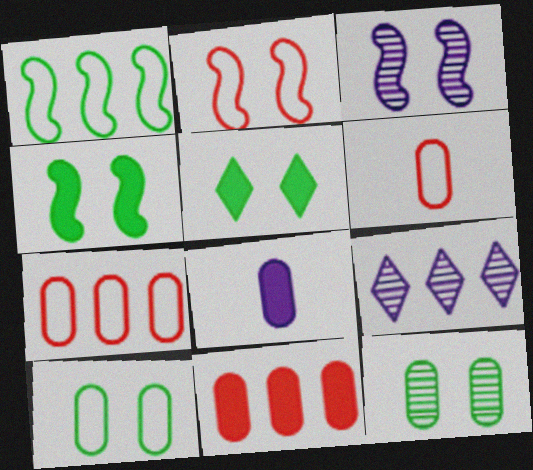[[1, 9, 11], 
[2, 3, 4], 
[4, 6, 9], 
[7, 8, 12]]